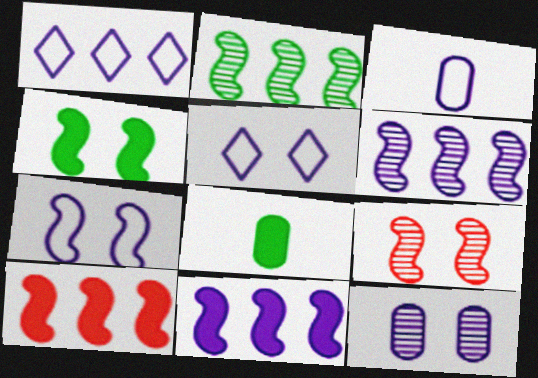[[1, 3, 7], 
[1, 8, 9], 
[4, 7, 9]]